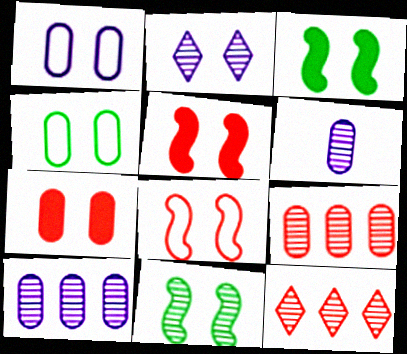[[2, 4, 5], 
[6, 11, 12]]